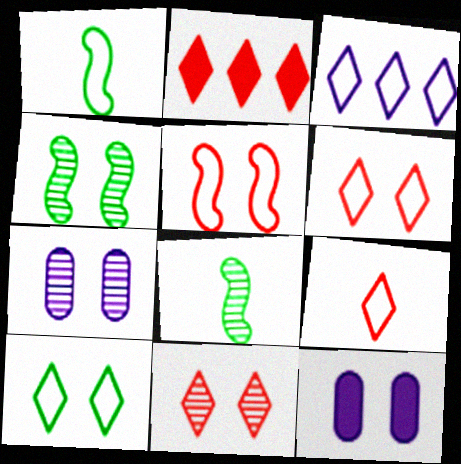[[1, 2, 7], 
[2, 9, 11], 
[3, 9, 10], 
[4, 6, 12], 
[4, 7, 11]]